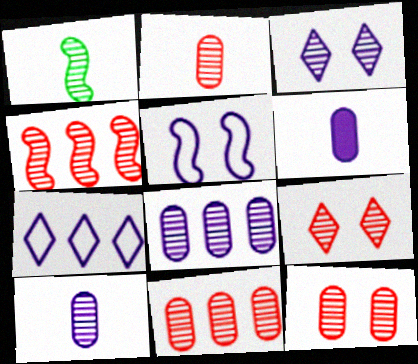[[1, 3, 11], 
[1, 8, 9], 
[2, 4, 9], 
[2, 11, 12]]